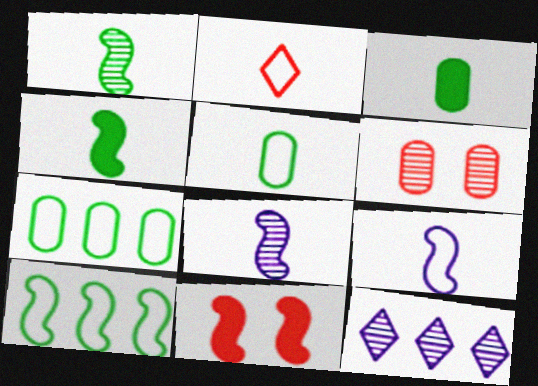[[1, 6, 12], 
[2, 3, 8], 
[2, 5, 9], 
[5, 11, 12], 
[8, 10, 11]]